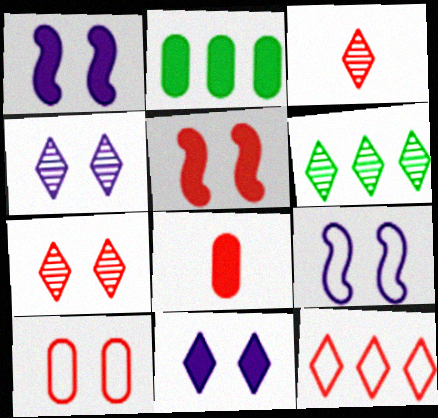[[2, 3, 9], 
[3, 4, 6], 
[5, 7, 10], 
[6, 8, 9]]